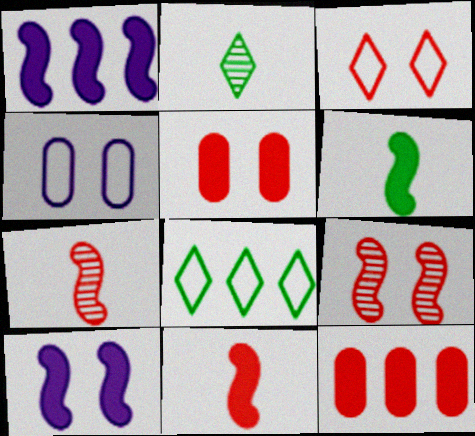[[3, 5, 9], 
[3, 7, 12]]